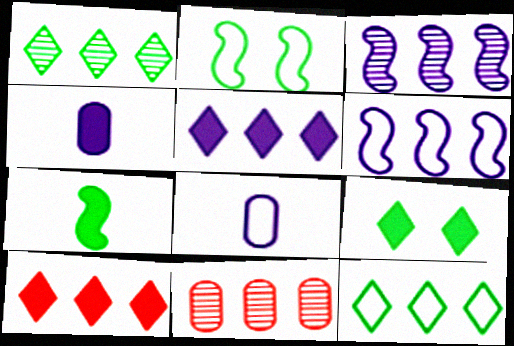[[1, 3, 11]]